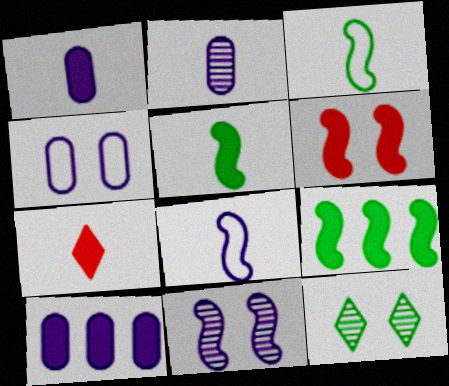[[1, 5, 7], 
[2, 3, 7], 
[2, 4, 10], 
[4, 6, 12]]